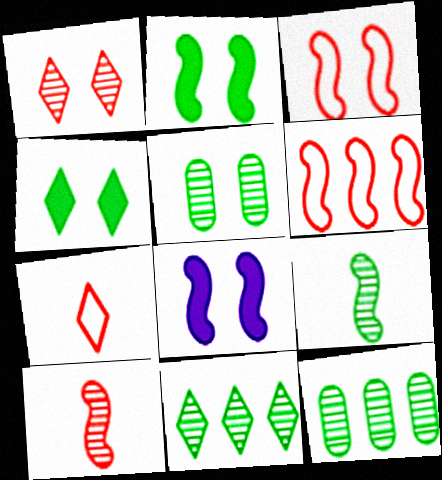[[5, 9, 11], 
[6, 8, 9], 
[7, 8, 12]]